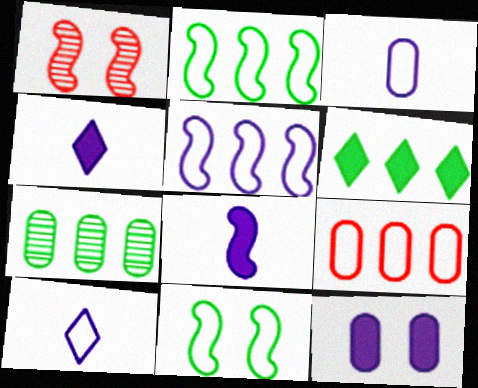[[1, 2, 8], 
[1, 3, 6], 
[2, 6, 7], 
[9, 10, 11]]